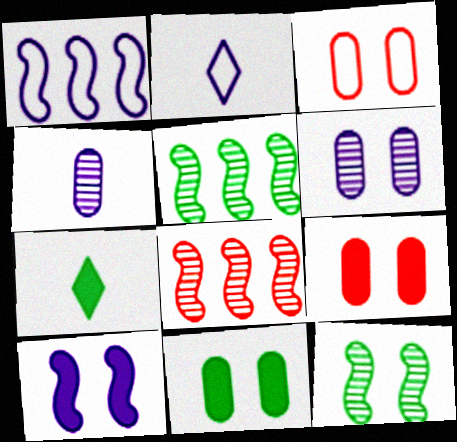[[2, 5, 9], 
[2, 8, 11], 
[3, 6, 11]]